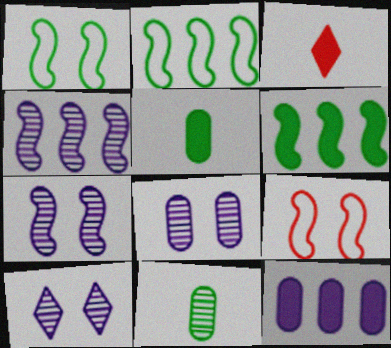[[2, 3, 8], 
[7, 8, 10]]